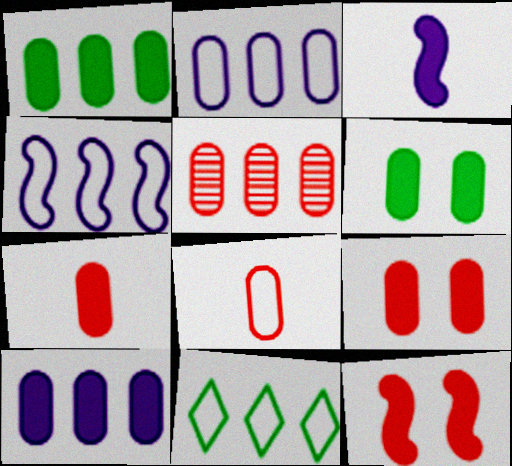[[1, 2, 5], 
[5, 8, 9], 
[6, 7, 10]]